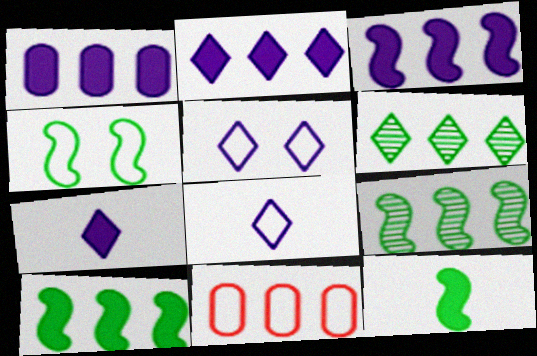[[1, 2, 3], 
[2, 9, 11], 
[3, 6, 11], 
[4, 8, 11], 
[4, 9, 12]]